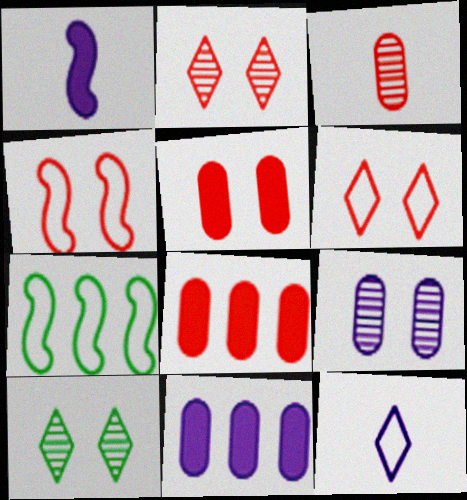[[2, 4, 5]]